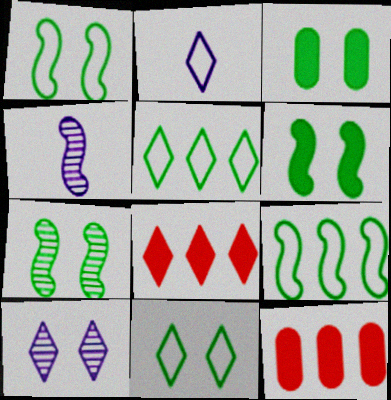[[1, 6, 7], 
[2, 7, 12], 
[3, 7, 11], 
[4, 11, 12]]